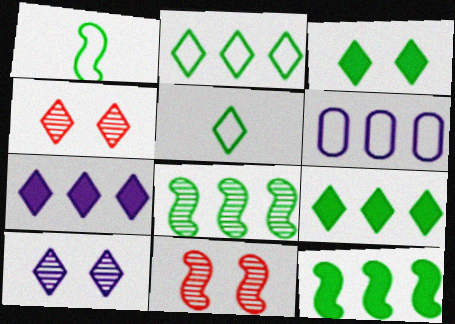[[4, 5, 7]]